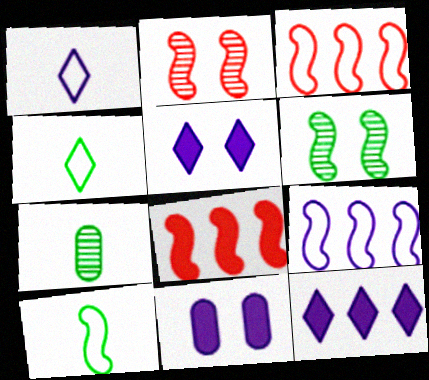[[3, 5, 7]]